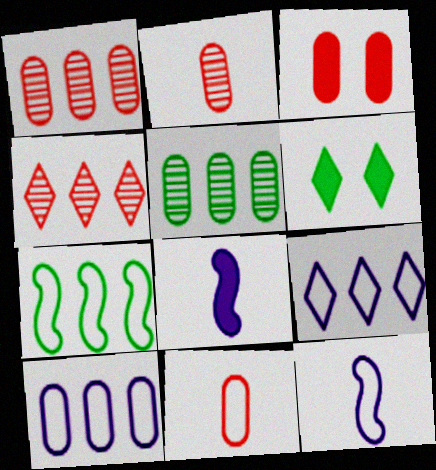[[1, 3, 11], 
[1, 6, 12]]